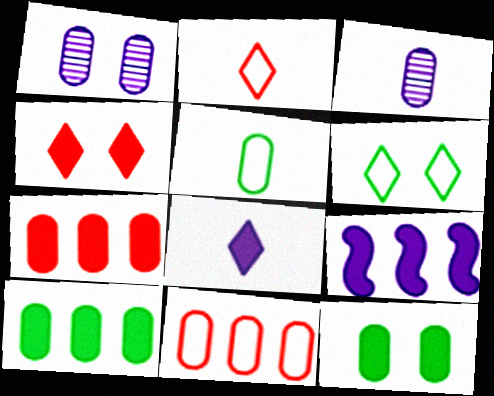[[1, 5, 7], 
[3, 11, 12]]